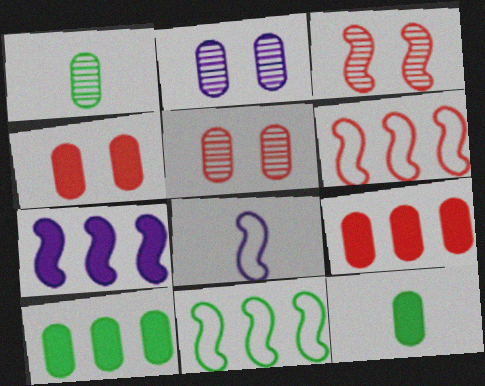[]